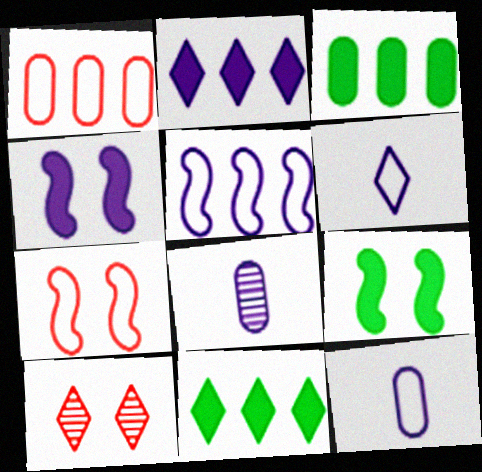[[6, 10, 11], 
[7, 8, 11]]